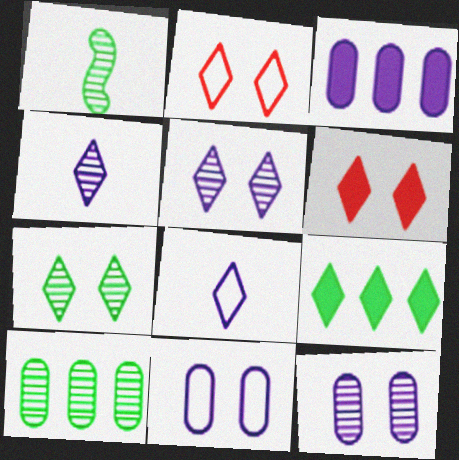[[1, 2, 3], 
[1, 7, 10], 
[2, 4, 9]]